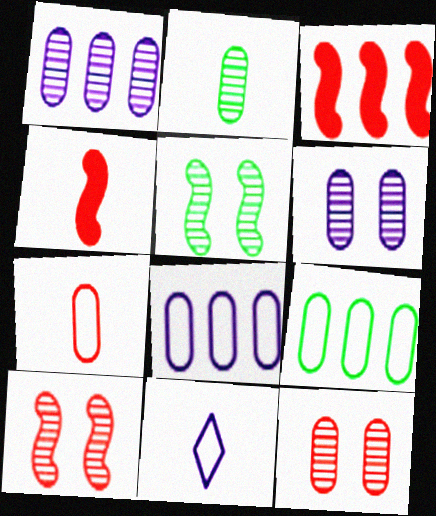[[1, 2, 12], 
[2, 4, 11]]